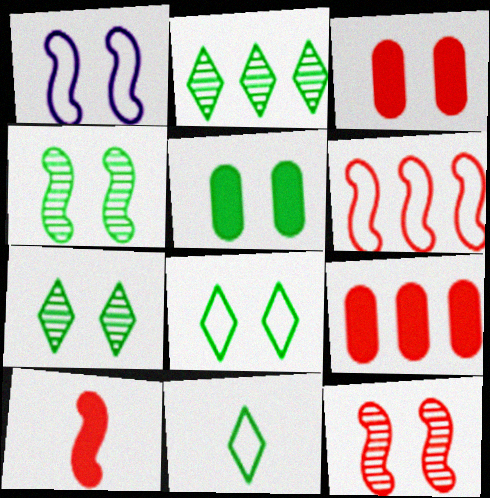[[1, 3, 7], 
[4, 5, 8], 
[6, 10, 12]]